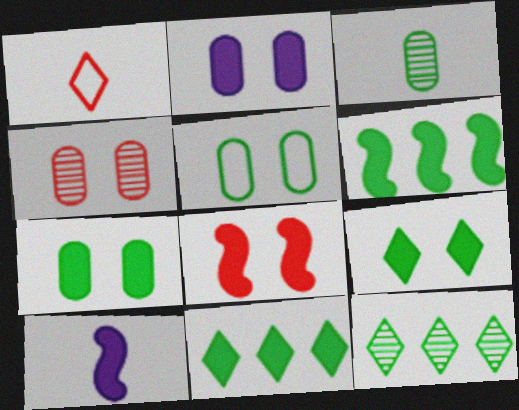[[1, 3, 10], 
[2, 4, 5], 
[2, 8, 9], 
[6, 8, 10]]